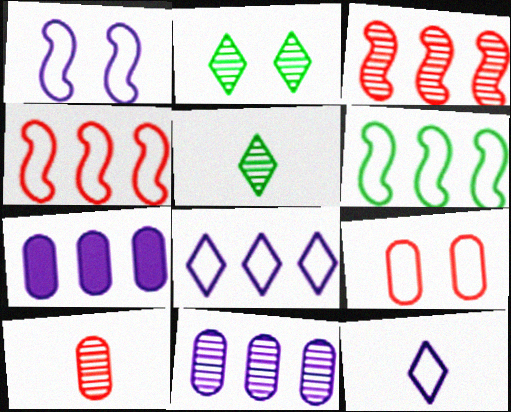[[6, 9, 12]]